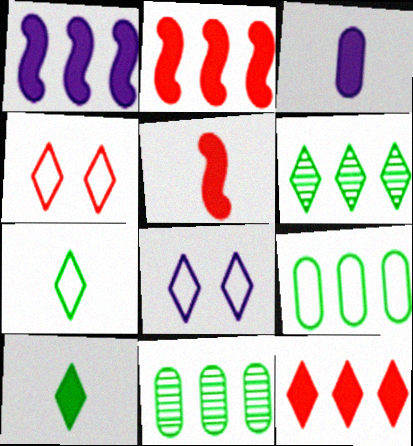[[3, 5, 10], 
[5, 8, 11]]